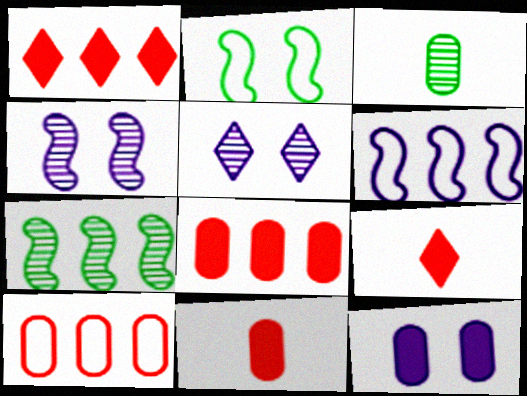[[3, 10, 12]]